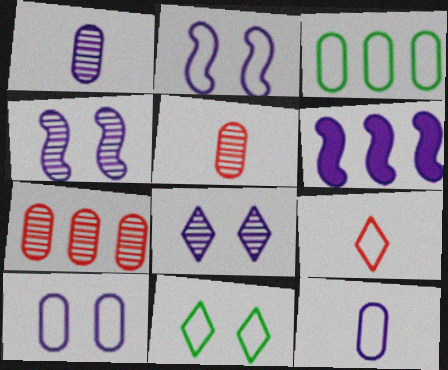[[2, 3, 9], 
[5, 6, 11], 
[6, 8, 12]]